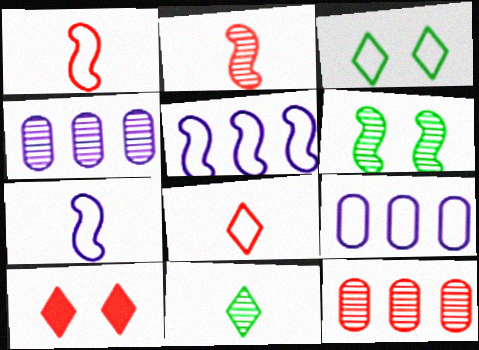[[1, 3, 9], 
[1, 10, 12]]